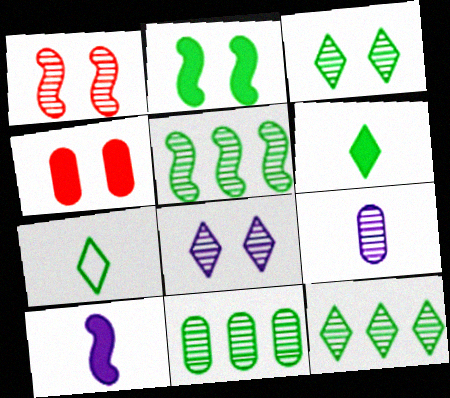[[1, 9, 12], 
[2, 7, 11], 
[5, 11, 12]]